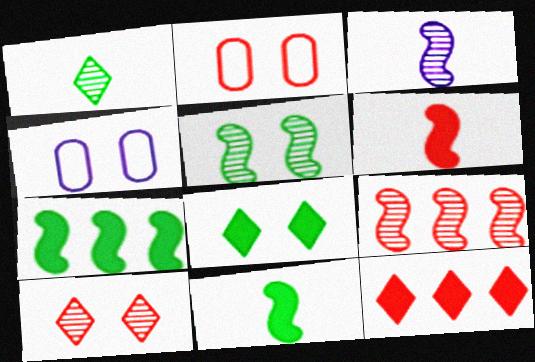[[3, 5, 9]]